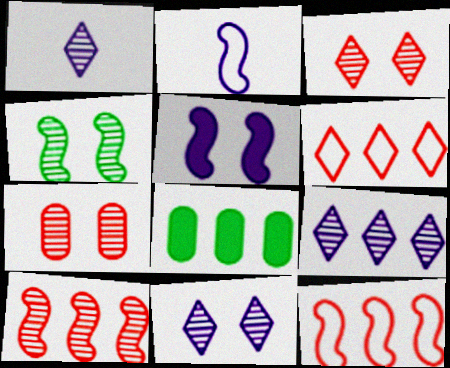[[1, 9, 11], 
[2, 3, 8], 
[4, 7, 11], 
[8, 9, 12]]